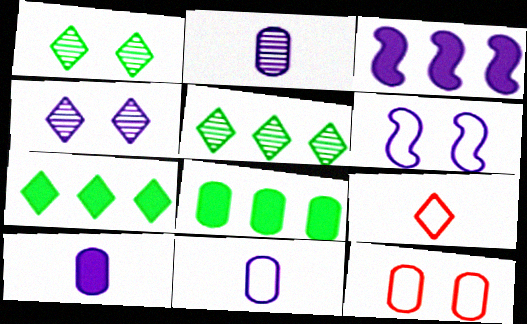[[2, 8, 12], 
[2, 10, 11], 
[3, 4, 11], 
[4, 7, 9]]